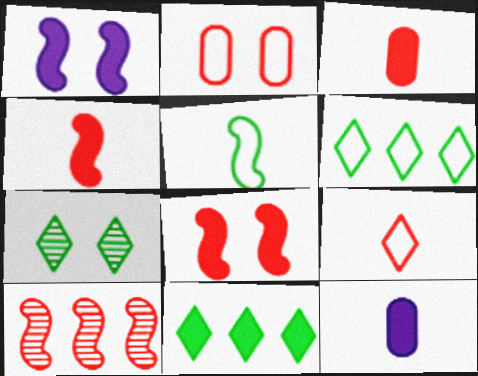[[1, 2, 7], 
[1, 3, 11], 
[1, 5, 10], 
[8, 11, 12]]